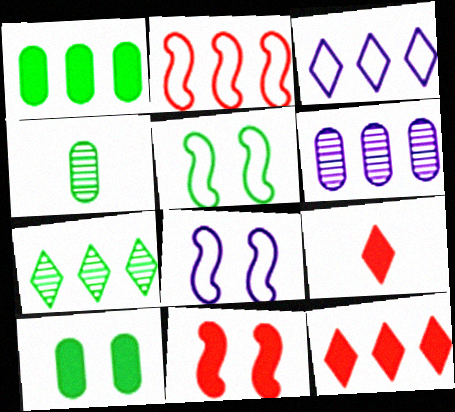[[3, 4, 11], 
[3, 7, 12], 
[4, 8, 12], 
[5, 6, 9]]